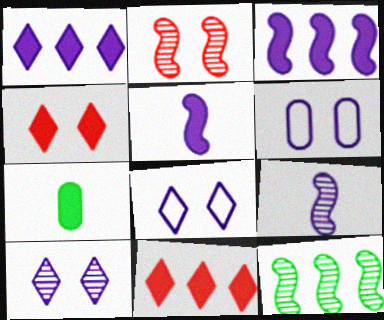[[1, 6, 9], 
[2, 9, 12], 
[3, 4, 7]]